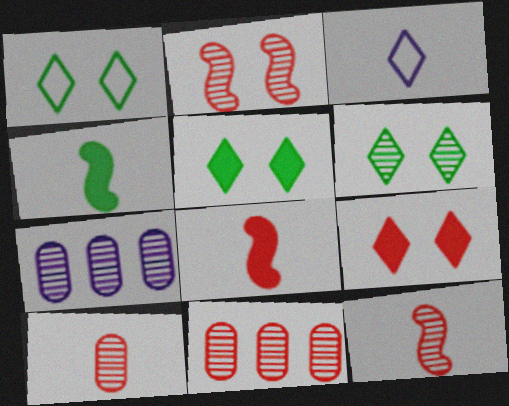[[1, 5, 6], 
[1, 7, 8], 
[3, 4, 10], 
[6, 7, 12]]